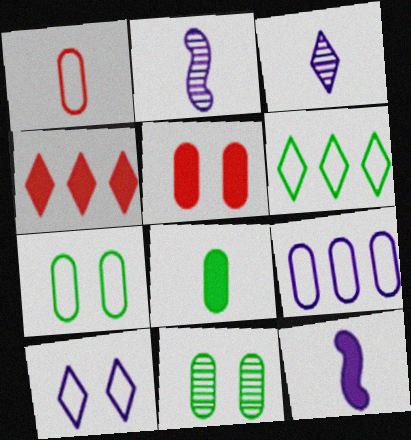[[1, 7, 9], 
[2, 4, 7], 
[2, 5, 6]]